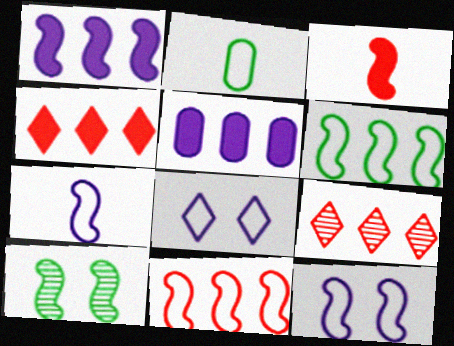[[2, 8, 11], 
[5, 6, 9]]